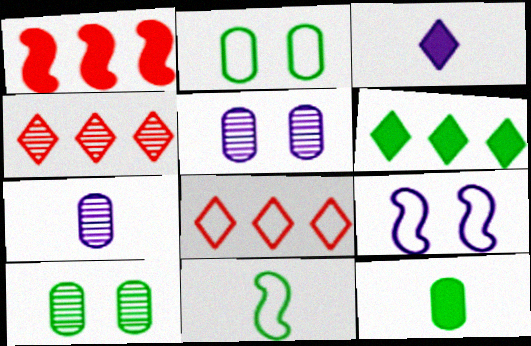[[4, 9, 12], 
[6, 10, 11]]